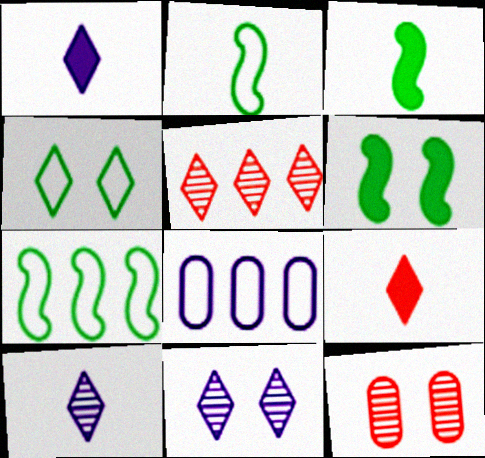[[1, 4, 5], 
[1, 7, 12]]